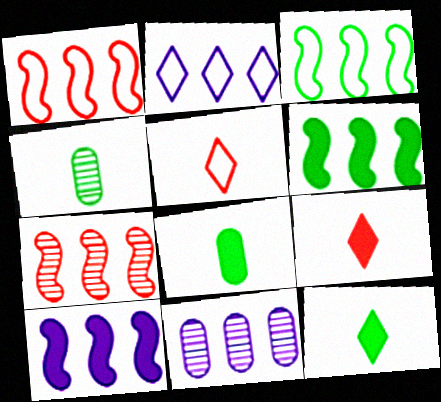[[2, 10, 11], 
[3, 7, 10]]